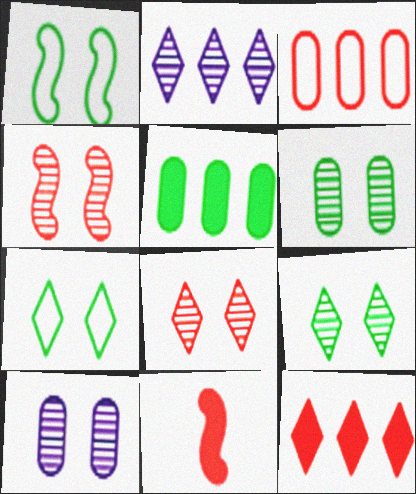[[3, 8, 11], 
[4, 9, 10]]